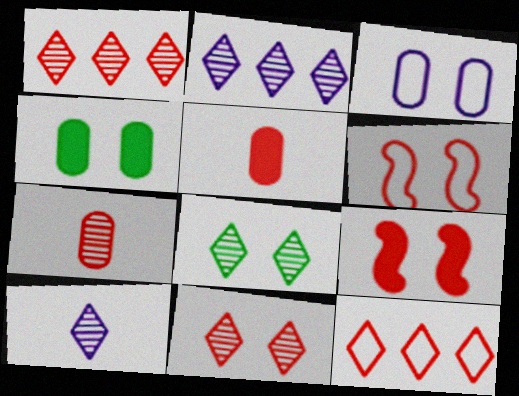[[1, 5, 6], 
[1, 8, 10], 
[3, 8, 9], 
[7, 9, 12]]